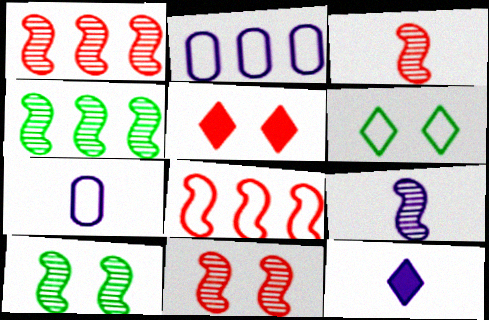[[1, 3, 11], 
[1, 9, 10], 
[4, 5, 7], 
[4, 9, 11], 
[6, 7, 8], 
[7, 9, 12]]